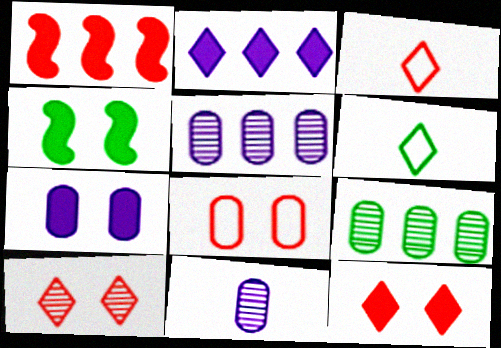[[2, 6, 10], 
[3, 4, 5], 
[4, 6, 9], 
[4, 7, 12]]